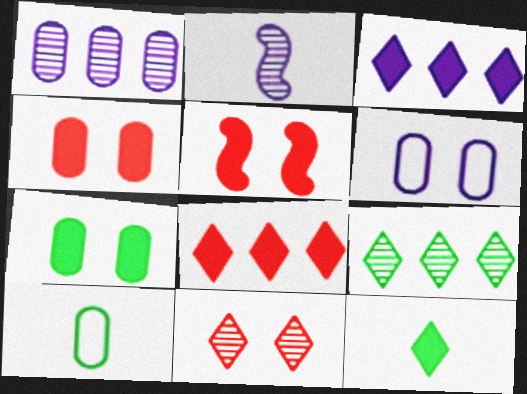[[1, 4, 10], 
[2, 3, 6]]